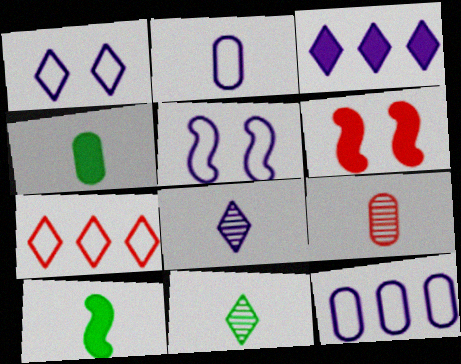[[1, 3, 8], 
[2, 4, 9], 
[3, 4, 6], 
[6, 7, 9], 
[6, 11, 12]]